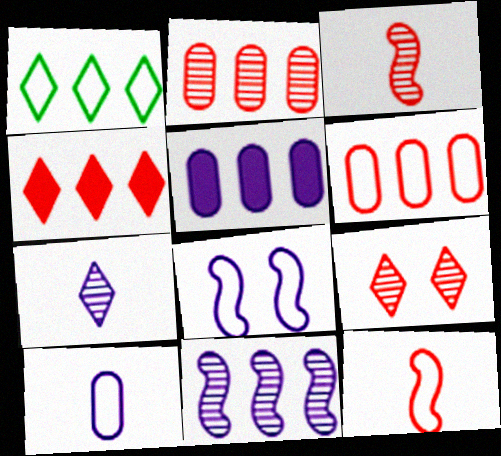[[2, 3, 9], 
[5, 7, 8]]